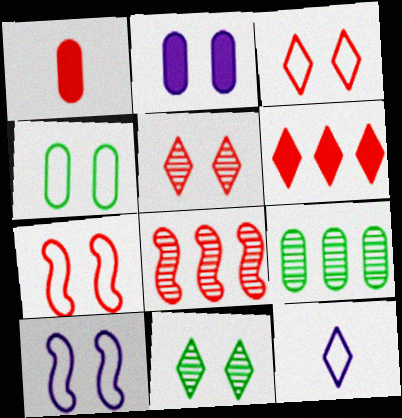[[1, 3, 8], 
[2, 7, 11], 
[3, 4, 10], 
[6, 11, 12]]